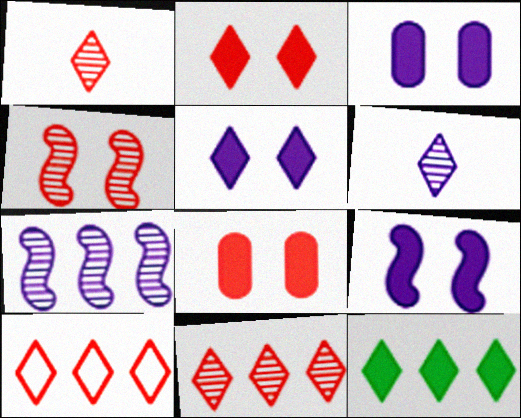[[1, 2, 10], 
[3, 5, 9]]